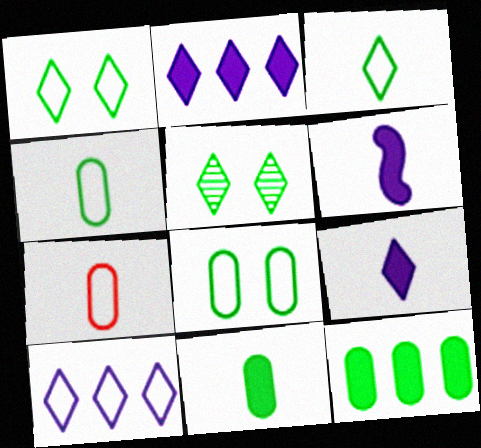[]